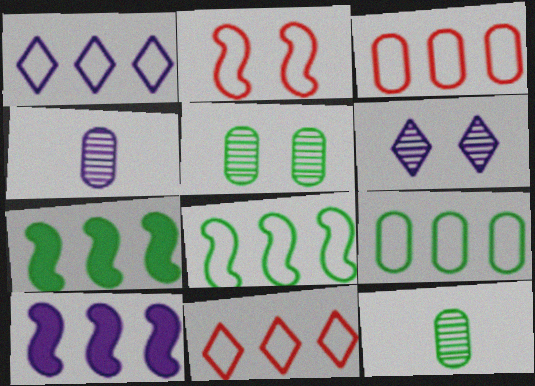[[1, 3, 8]]